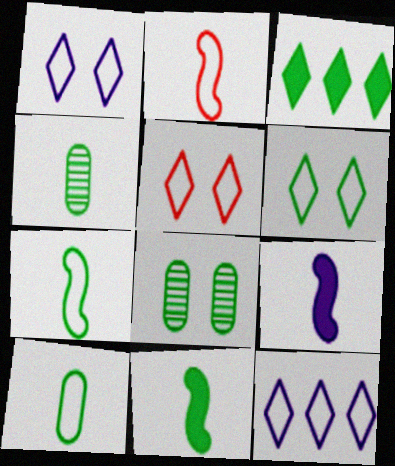[[1, 5, 6], 
[3, 7, 8]]